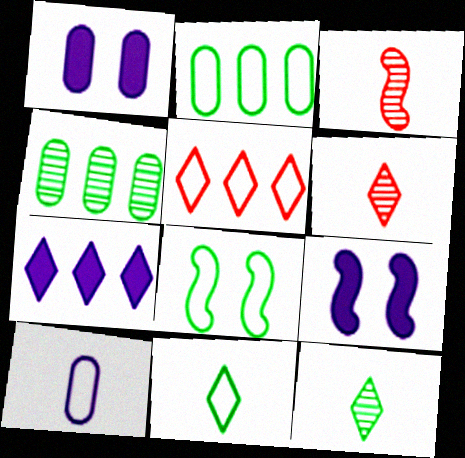[[2, 6, 9], 
[2, 8, 11], 
[5, 8, 10]]